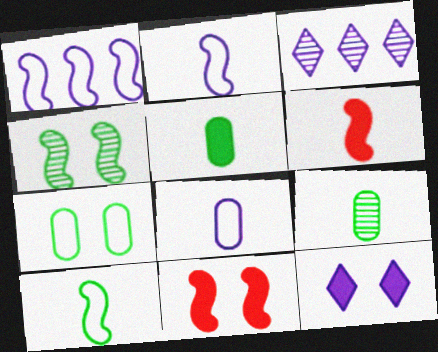[[1, 4, 6], 
[3, 6, 7]]